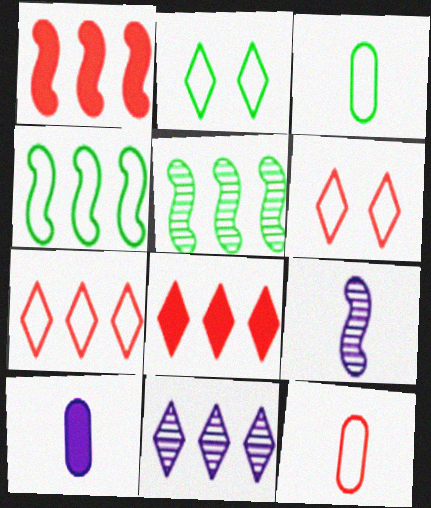[[2, 3, 4], 
[5, 6, 10]]